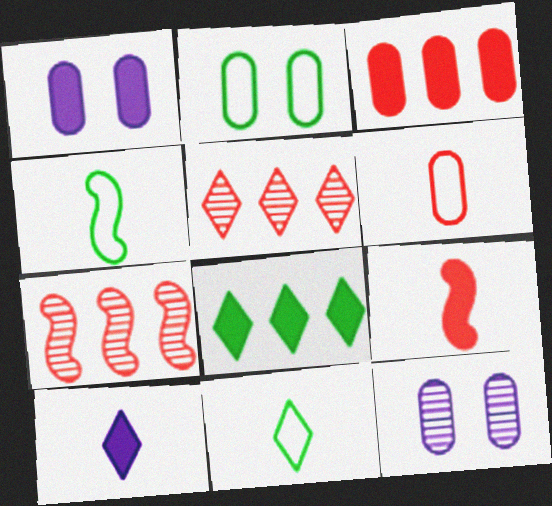[[1, 4, 5], 
[1, 7, 11], 
[1, 8, 9], 
[2, 7, 10]]